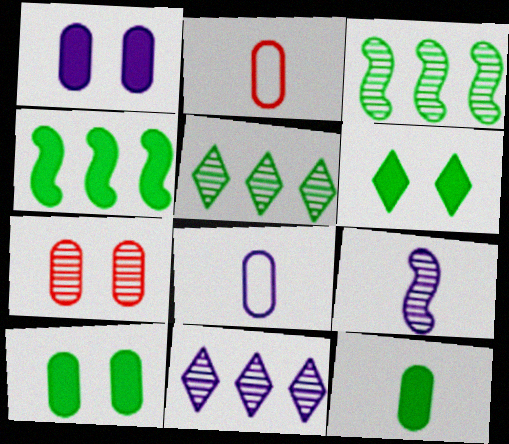[[4, 6, 12], 
[5, 7, 9]]